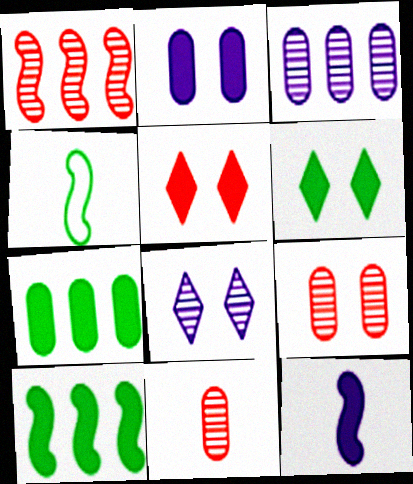[[3, 4, 5], 
[5, 7, 12]]